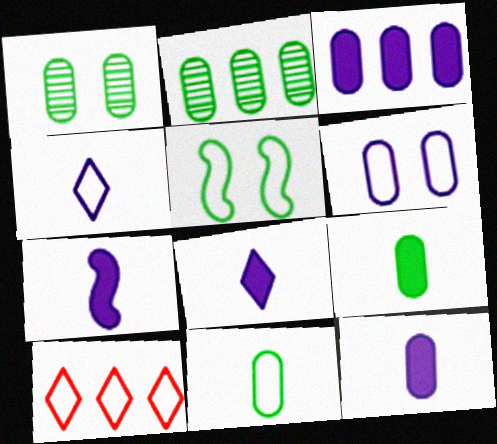[[1, 7, 10], 
[7, 8, 12]]